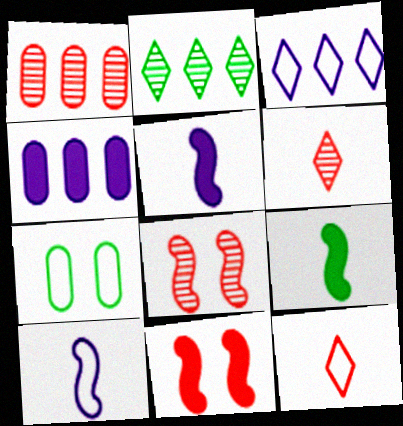[[1, 6, 8], 
[1, 11, 12], 
[2, 7, 9]]